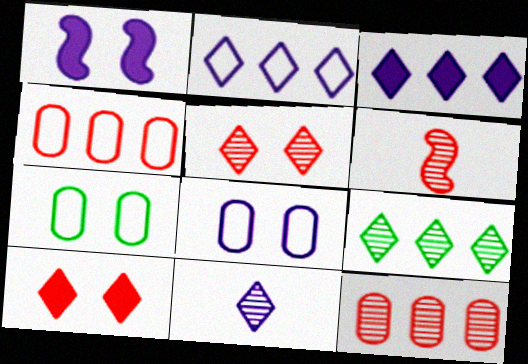[[1, 5, 7], 
[3, 6, 7], 
[4, 6, 10], 
[5, 6, 12], 
[5, 9, 11]]